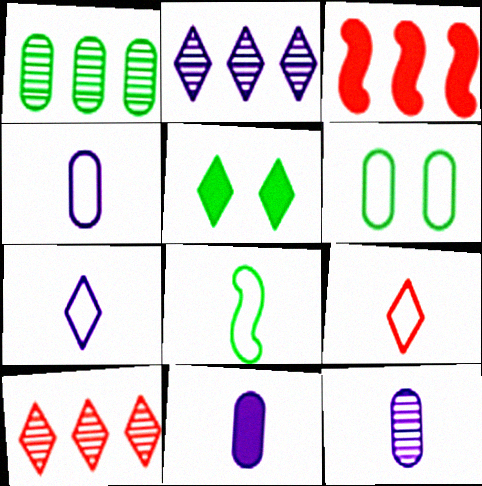[[1, 5, 8], 
[2, 5, 9], 
[3, 5, 11], 
[4, 8, 9], 
[4, 11, 12], 
[5, 7, 10]]